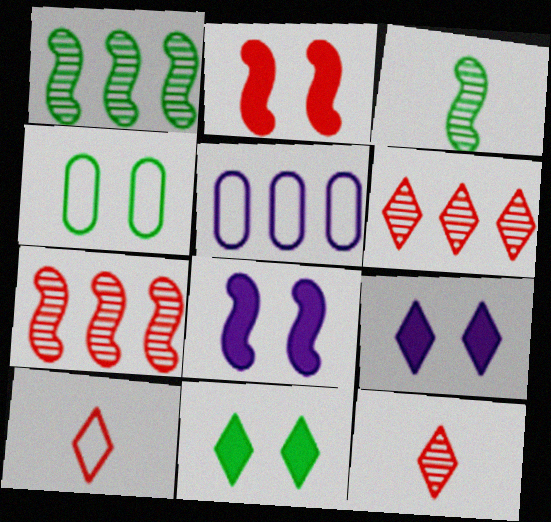[]